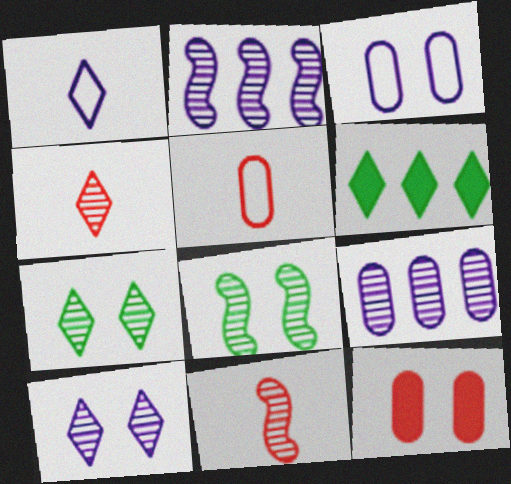[[2, 8, 11], 
[3, 6, 11], 
[4, 8, 9], 
[7, 9, 11]]